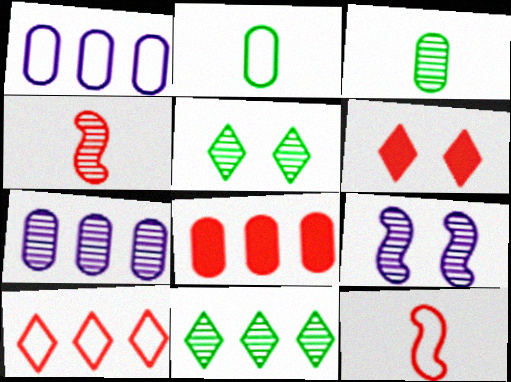[[4, 5, 7]]